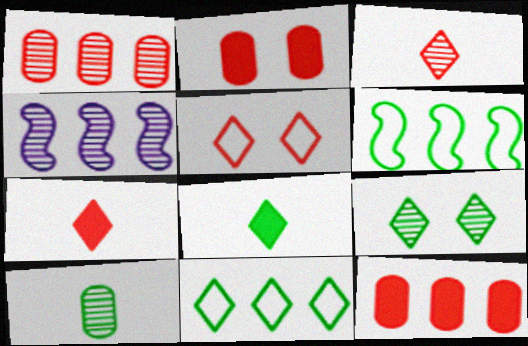[[4, 11, 12], 
[8, 9, 11]]